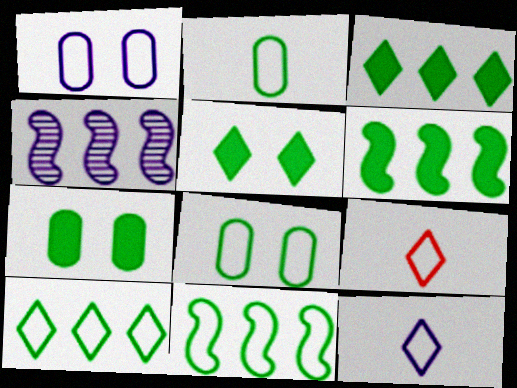[[1, 9, 11], 
[4, 7, 9]]